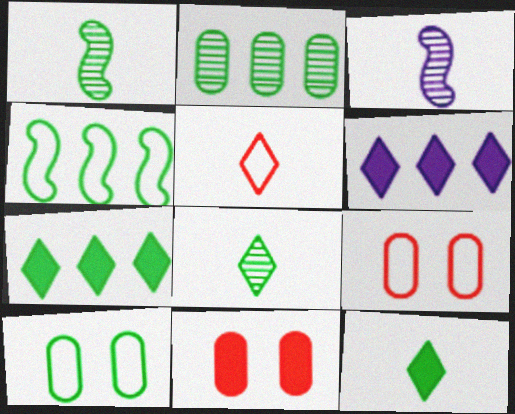[[1, 6, 9], 
[1, 7, 10], 
[2, 4, 7], 
[3, 7, 9]]